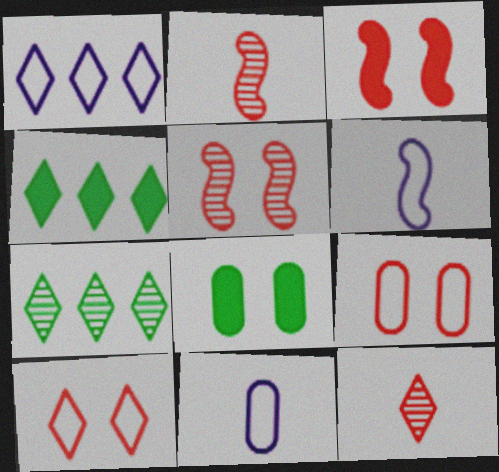[[1, 2, 8], 
[3, 7, 11], 
[4, 5, 11]]